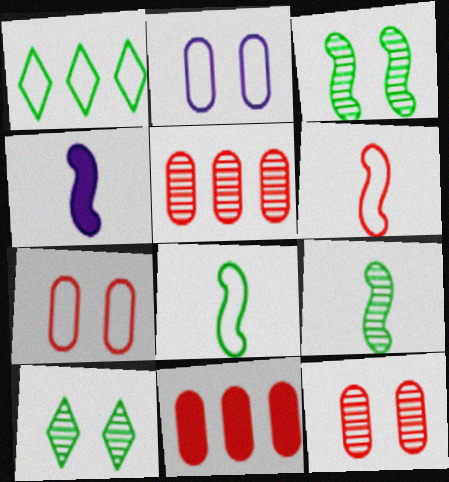[[1, 2, 6], 
[1, 4, 12], 
[4, 6, 9]]